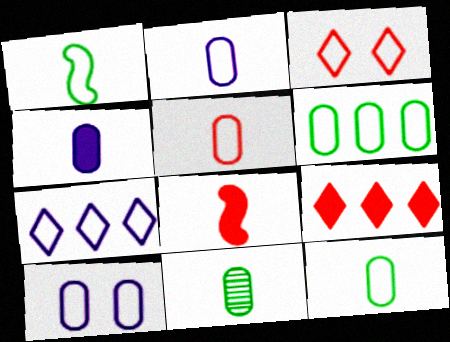[[2, 5, 12], 
[4, 5, 11], 
[5, 6, 10]]